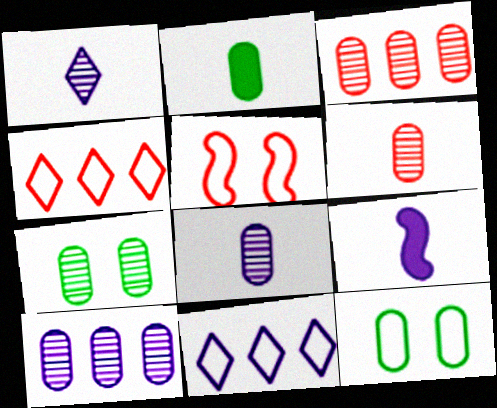[[3, 7, 8], 
[4, 7, 9], 
[6, 7, 10]]